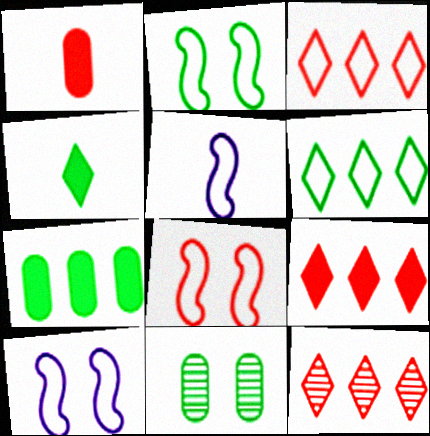[[1, 8, 12], 
[2, 8, 10], 
[3, 9, 12], 
[5, 9, 11]]